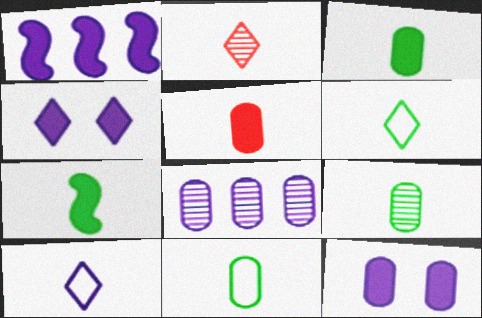[[3, 9, 11], 
[6, 7, 9]]